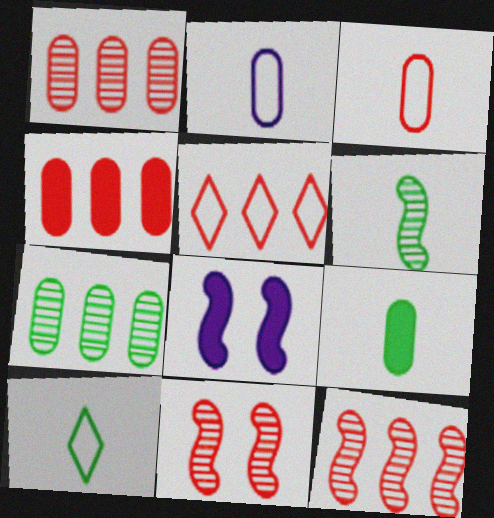[[1, 8, 10], 
[4, 5, 12], 
[6, 9, 10]]